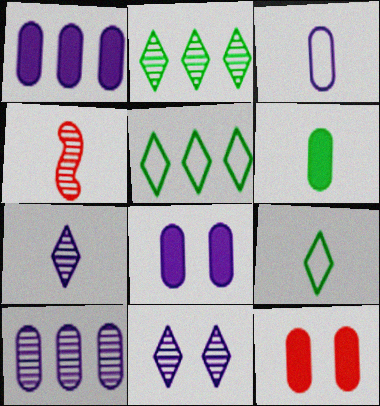[[1, 6, 12], 
[3, 8, 10], 
[4, 5, 8]]